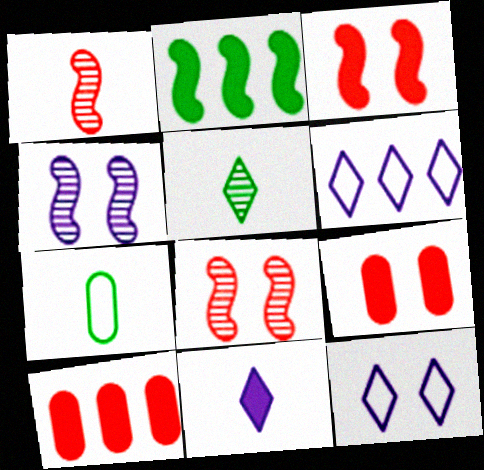[[1, 7, 11], 
[2, 9, 11]]